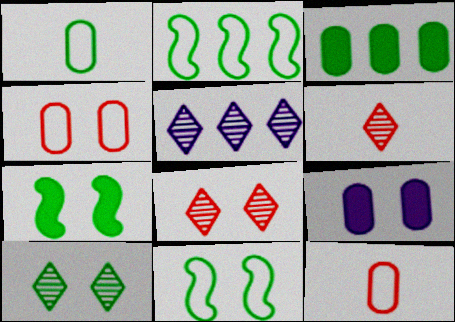[[2, 6, 9], 
[5, 6, 10], 
[5, 7, 12], 
[8, 9, 11]]